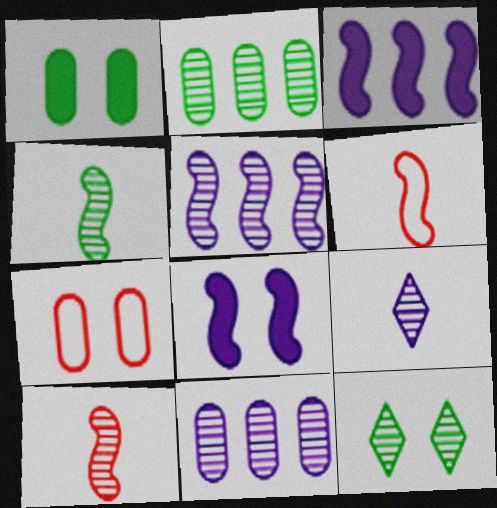[[2, 4, 12], 
[7, 8, 12], 
[10, 11, 12]]